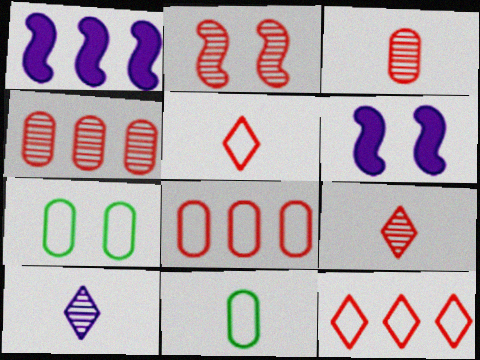[[1, 7, 9], 
[2, 4, 9]]